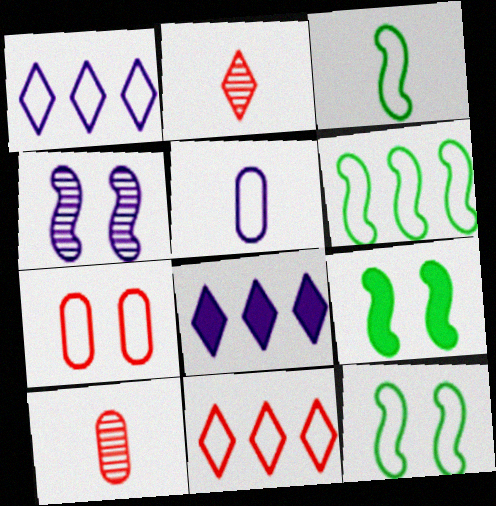[[1, 3, 7], 
[1, 9, 10], 
[3, 6, 12], 
[4, 5, 8], 
[5, 11, 12], 
[8, 10, 12]]